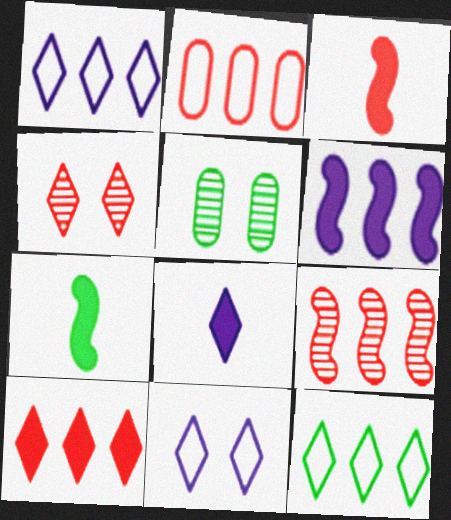[[1, 3, 5], 
[2, 3, 4], 
[2, 9, 10], 
[4, 8, 12], 
[5, 7, 12]]